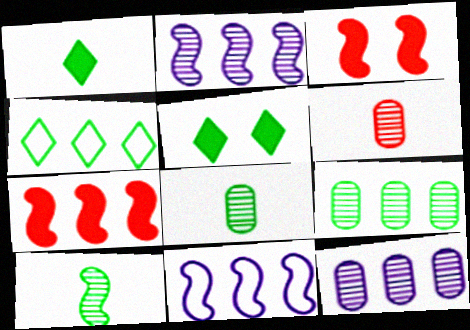[[3, 10, 11], 
[4, 7, 12], 
[5, 6, 11]]